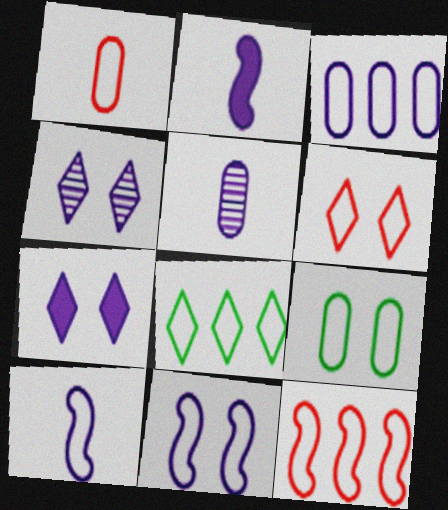[[1, 3, 9], 
[1, 6, 12], 
[1, 8, 11], 
[2, 3, 4], 
[3, 8, 12], 
[6, 9, 11]]